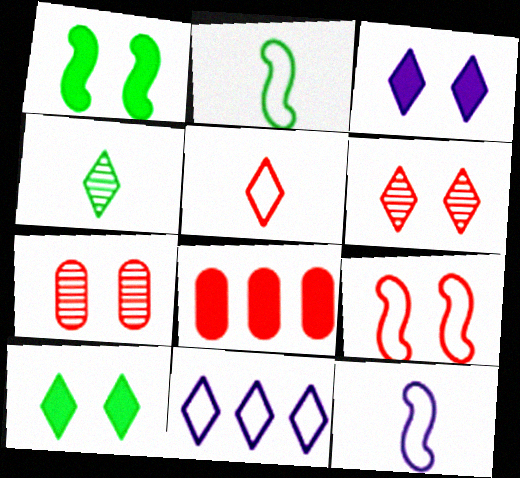[]